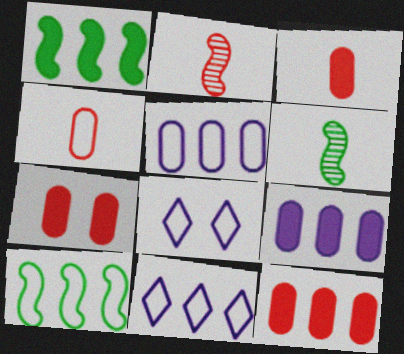[[3, 7, 12], 
[4, 8, 10], 
[6, 7, 11], 
[6, 8, 12]]